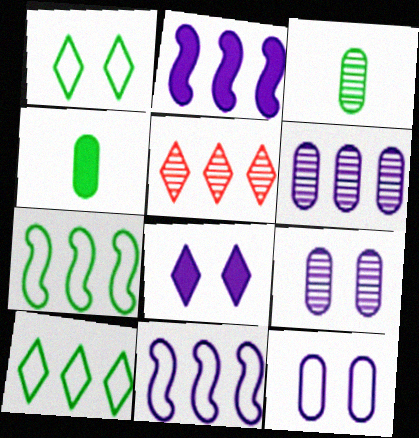[]